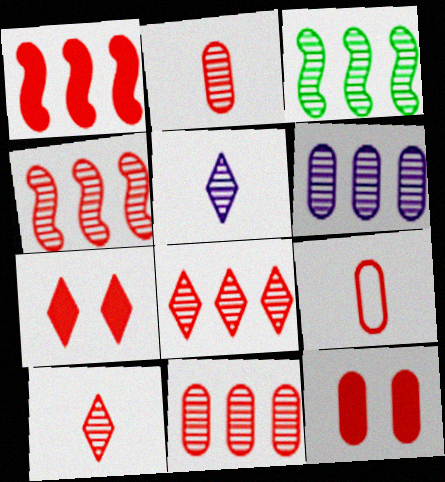[[3, 6, 8], 
[4, 7, 9], 
[4, 8, 11], 
[9, 11, 12]]